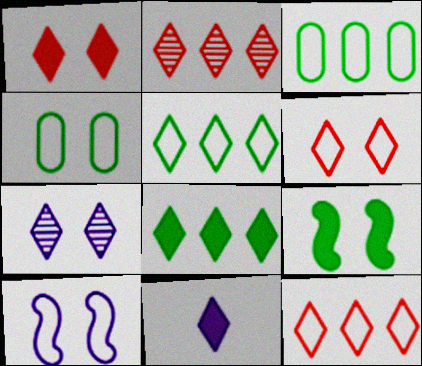[[1, 8, 11], 
[4, 6, 10]]